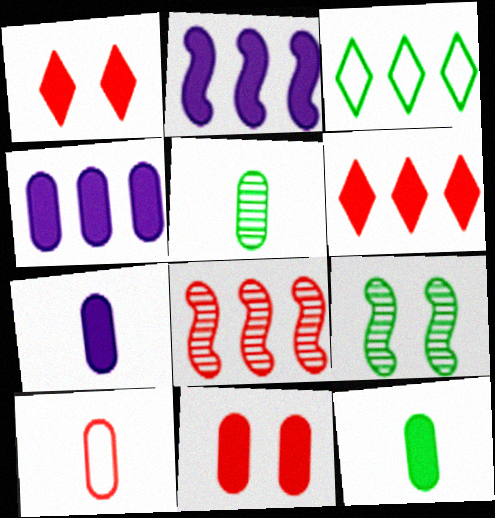[[1, 2, 12], 
[1, 8, 10], 
[3, 4, 8], 
[3, 9, 12], 
[4, 11, 12], 
[5, 7, 10]]